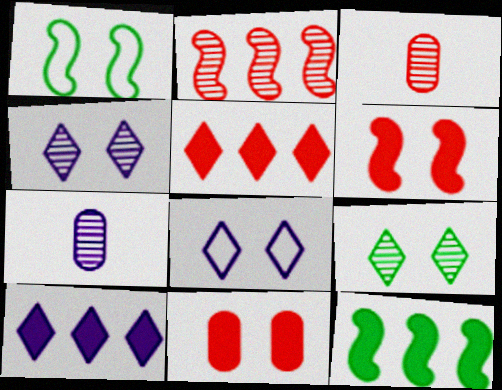[[1, 3, 10], 
[1, 4, 11], 
[1, 5, 7], 
[2, 7, 9], 
[3, 8, 12]]